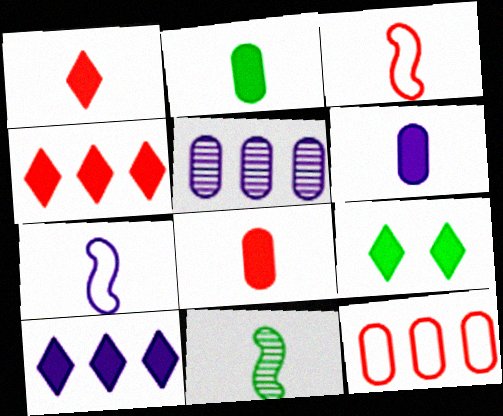[[1, 9, 10], 
[2, 6, 8], 
[3, 5, 9]]